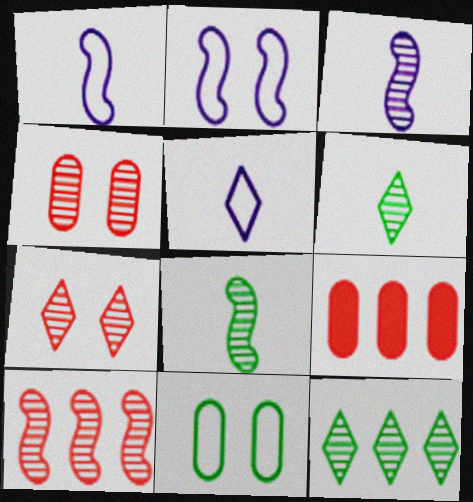[[2, 6, 9], 
[3, 4, 12]]